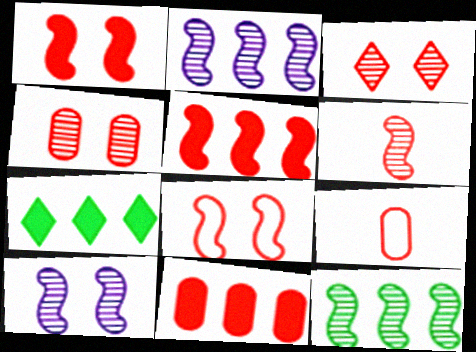[[3, 5, 9], 
[4, 9, 11], 
[5, 6, 8], 
[6, 10, 12], 
[7, 9, 10]]